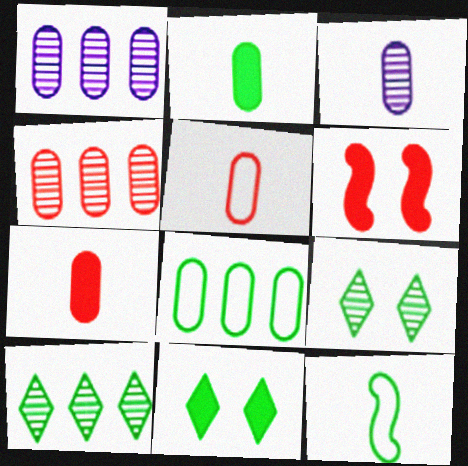[[2, 3, 5]]